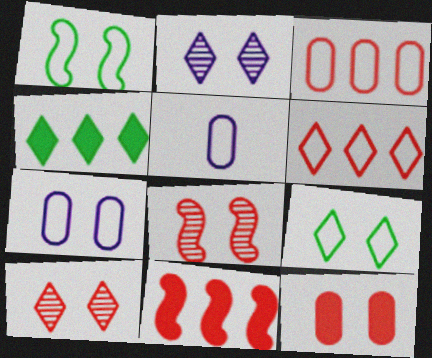[[1, 2, 12], 
[1, 5, 6], 
[4, 5, 8]]